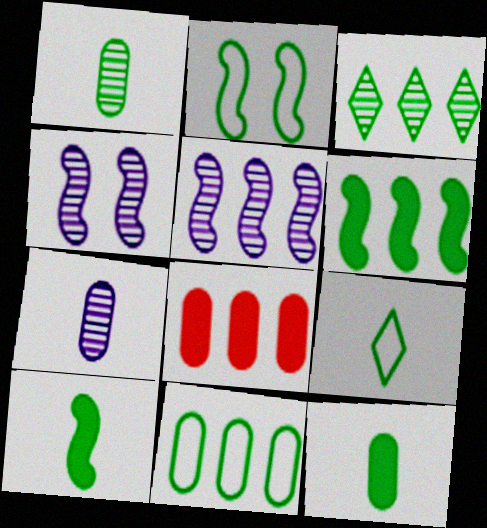[[1, 9, 10], 
[2, 3, 12], 
[2, 9, 11], 
[3, 6, 11], 
[4, 8, 9]]